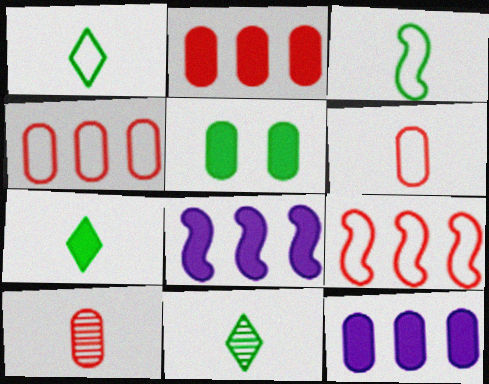[[1, 7, 11]]